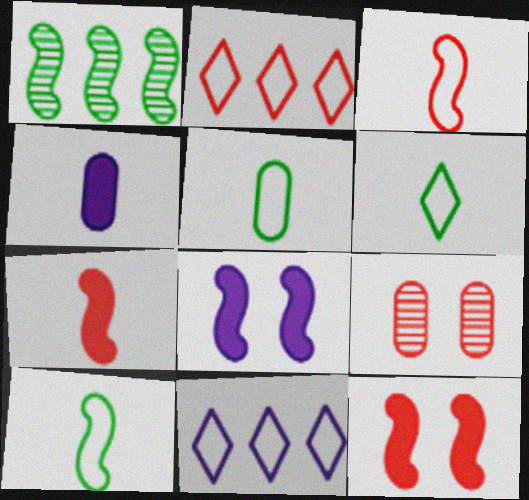[[1, 3, 8], 
[2, 7, 9], 
[5, 6, 10]]